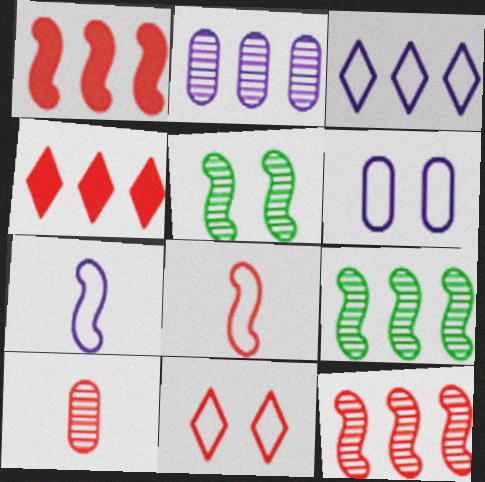[[1, 5, 7], 
[1, 10, 11], 
[3, 6, 7]]